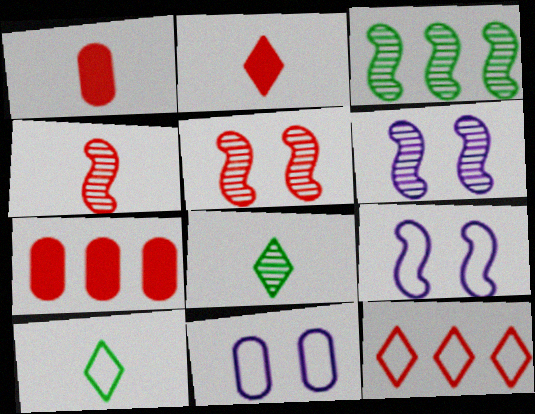[[1, 5, 12], 
[2, 3, 11], 
[3, 4, 6], 
[6, 7, 10], 
[7, 8, 9]]